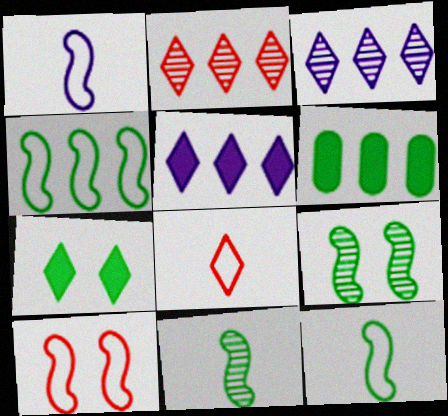[[1, 4, 10], 
[3, 7, 8]]